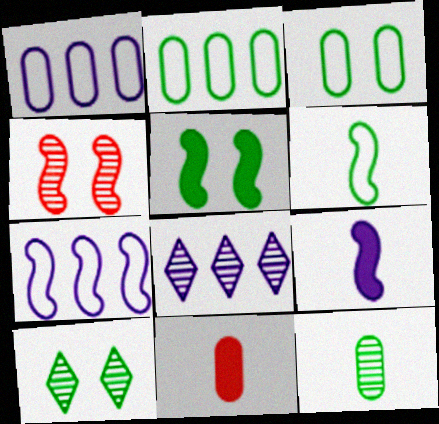[[3, 5, 10], 
[4, 8, 12], 
[7, 10, 11]]